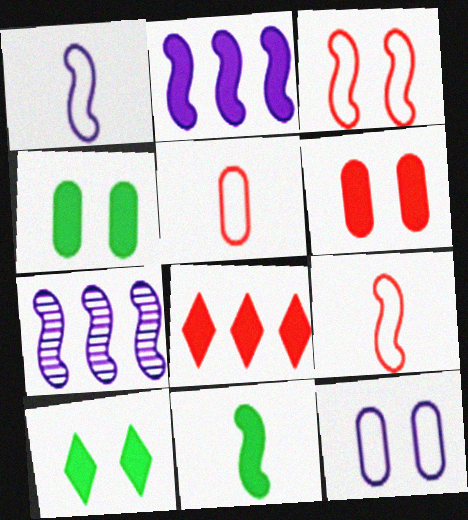[[3, 7, 11], 
[5, 7, 10]]